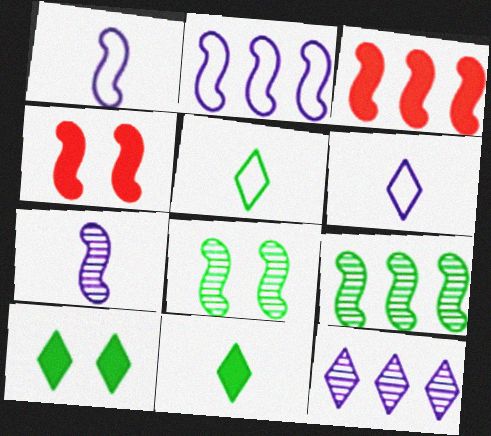[[1, 3, 8], 
[1, 4, 9], 
[2, 3, 9]]